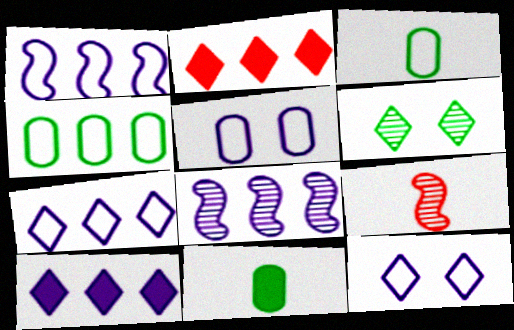[[2, 4, 8]]